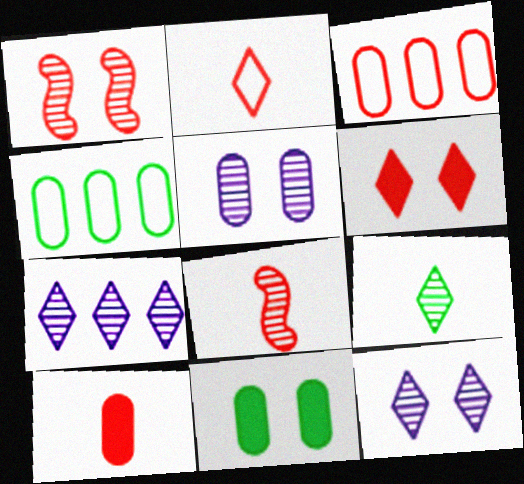[[2, 8, 10], 
[3, 6, 8], 
[4, 5, 10]]